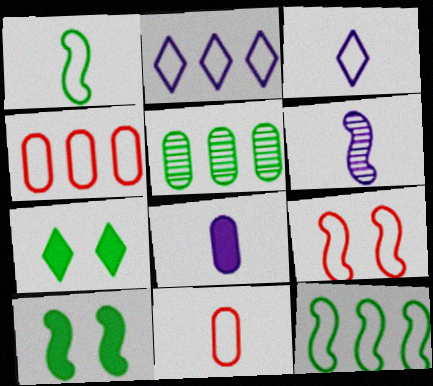[[1, 3, 11], 
[1, 5, 7], 
[2, 4, 12], 
[3, 6, 8], 
[4, 6, 7]]